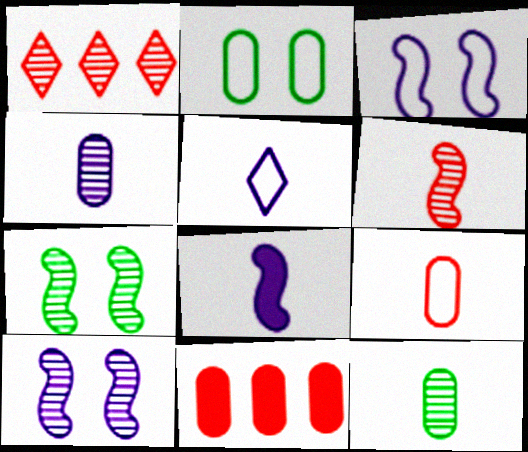[[1, 2, 8], 
[1, 4, 7], 
[1, 10, 12], 
[2, 4, 11], 
[4, 5, 8], 
[5, 7, 11]]